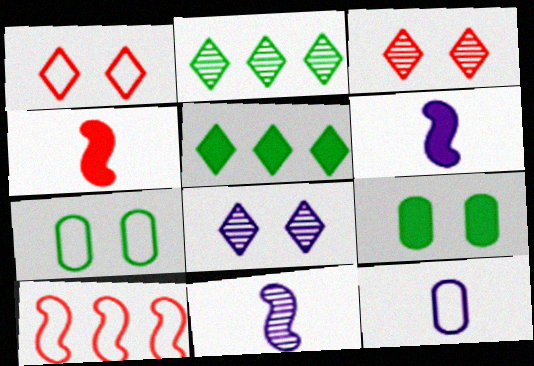[]